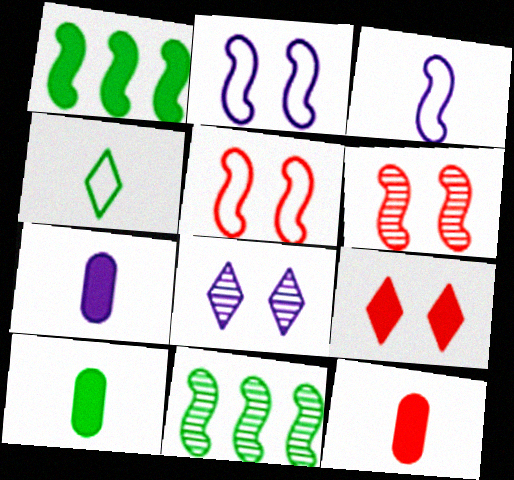[[1, 3, 6], 
[1, 7, 9], 
[7, 10, 12]]